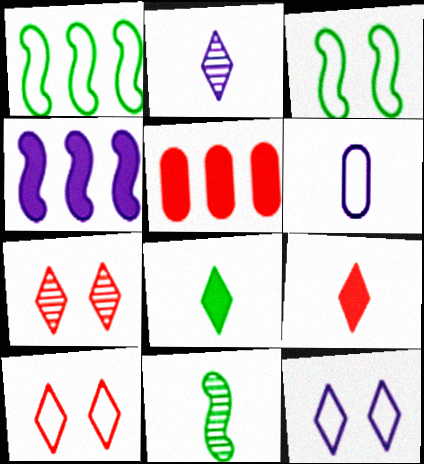[[1, 6, 10], 
[2, 3, 5], 
[5, 11, 12], 
[6, 9, 11]]